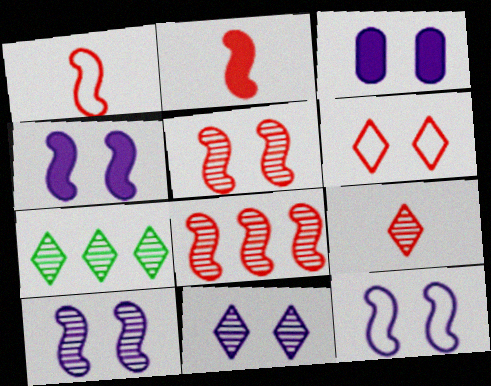[[1, 3, 7], 
[3, 11, 12], 
[4, 10, 12], 
[7, 9, 11]]